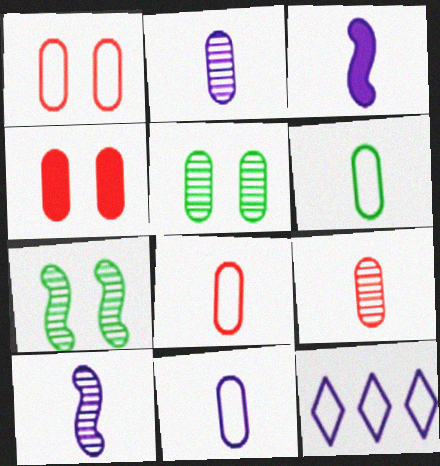[[6, 8, 11]]